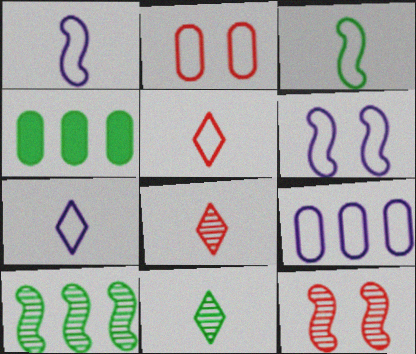[[4, 6, 8], 
[4, 7, 12], 
[6, 7, 9]]